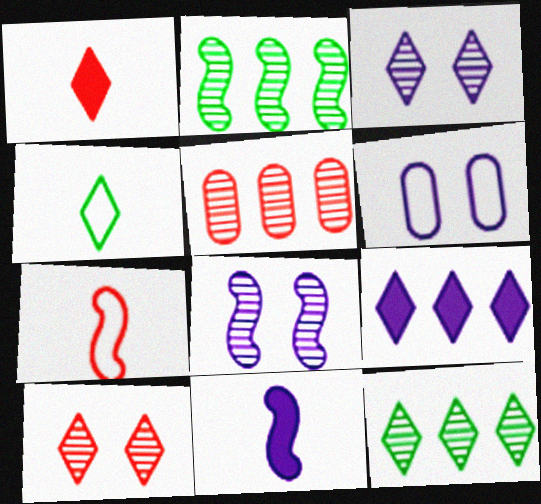[[1, 2, 6], 
[4, 9, 10]]